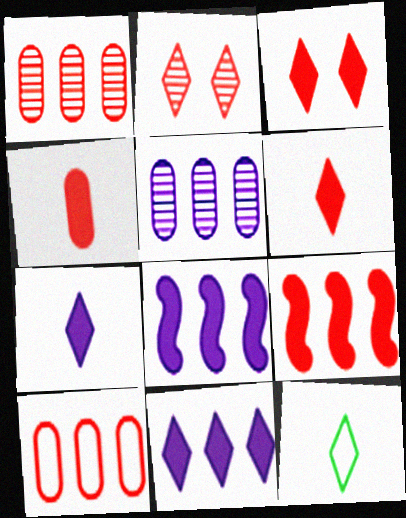[[2, 11, 12], 
[3, 4, 9]]